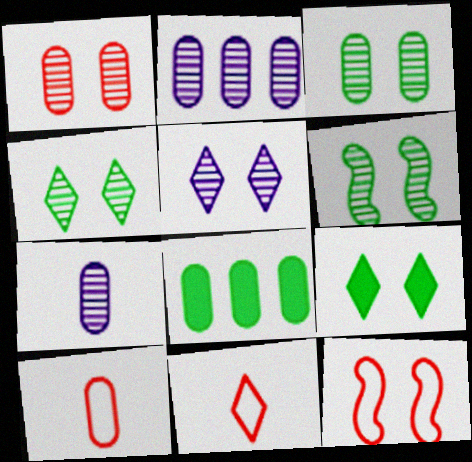[[1, 5, 6], 
[3, 4, 6]]